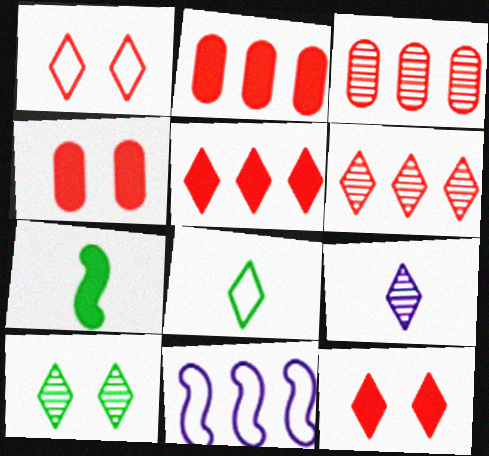[[6, 9, 10]]